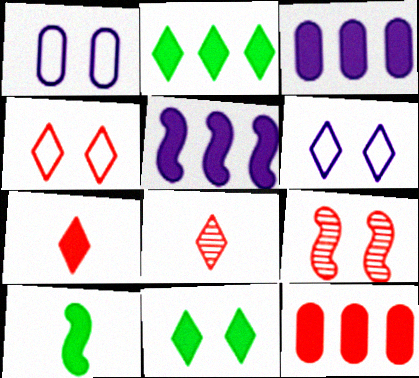[[1, 9, 11], 
[2, 5, 12], 
[2, 6, 8]]